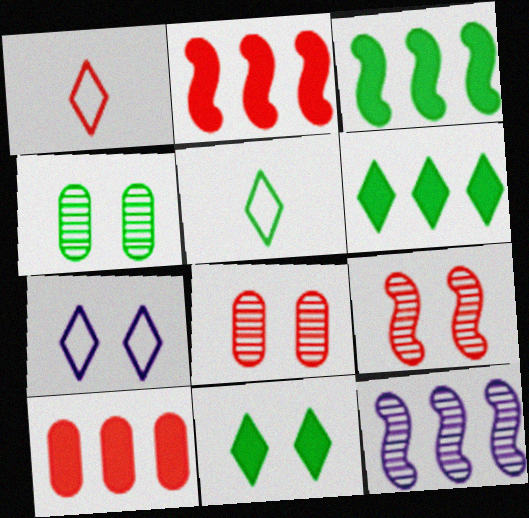[[1, 2, 8], 
[1, 9, 10], 
[3, 4, 5]]